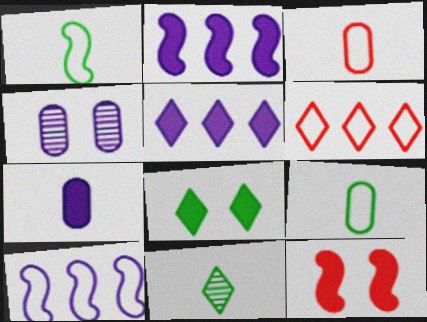[]